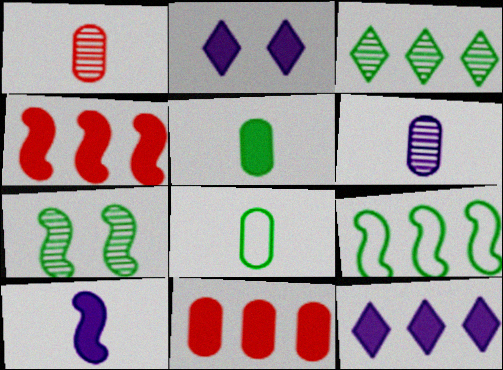[[1, 2, 9], 
[2, 4, 5]]